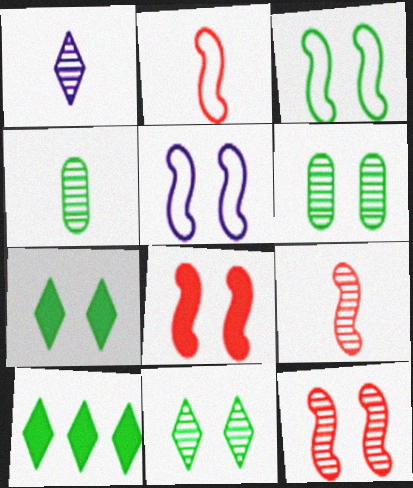[[1, 4, 9], 
[3, 4, 10], 
[3, 6, 7]]